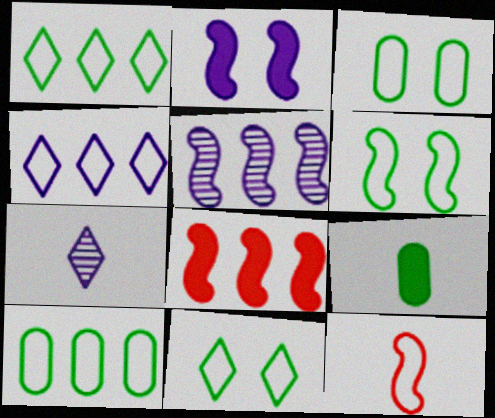[[3, 4, 12], 
[3, 6, 11], 
[3, 7, 8], 
[7, 9, 12]]